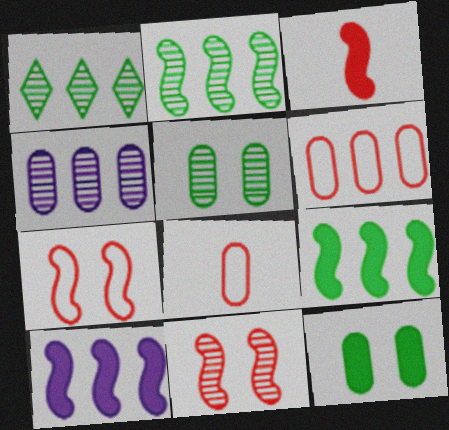[[1, 6, 10], 
[4, 8, 12]]